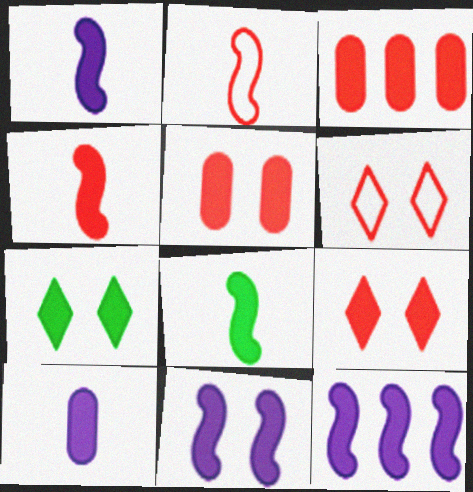[[1, 3, 7], 
[1, 4, 8], 
[1, 11, 12], 
[3, 4, 9], 
[5, 7, 11]]